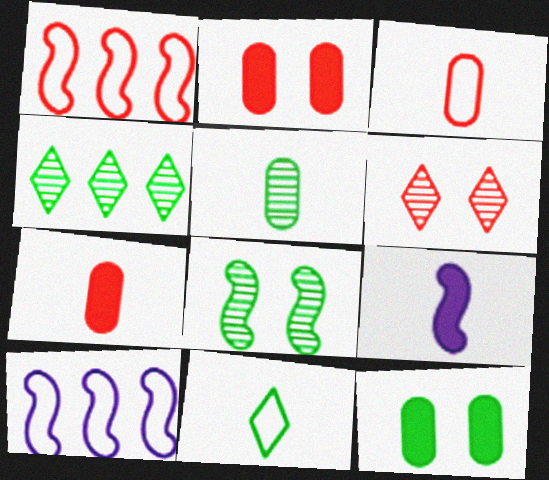[[1, 6, 7], 
[1, 8, 9], 
[4, 5, 8]]